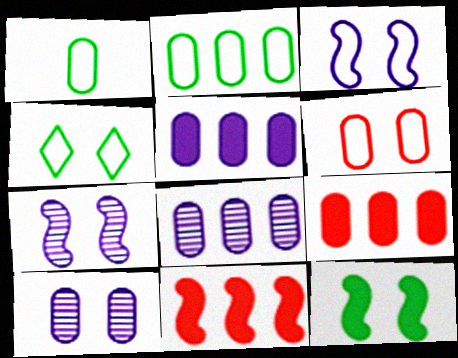[[1, 9, 10], 
[2, 8, 9], 
[3, 4, 6]]